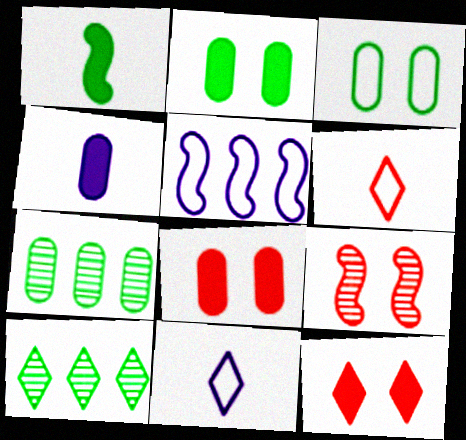[[1, 3, 10], 
[1, 5, 9], 
[3, 5, 6], 
[10, 11, 12]]